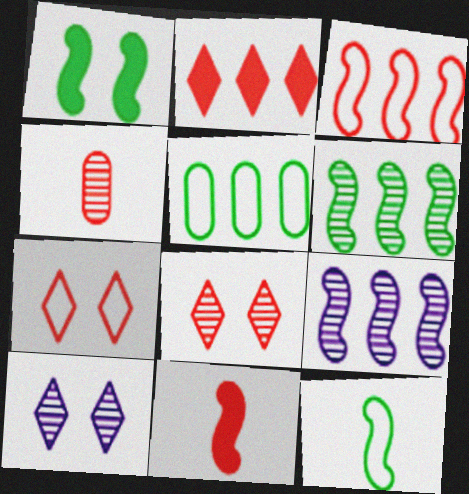[[1, 6, 12], 
[2, 5, 9], 
[4, 6, 10], 
[5, 10, 11]]